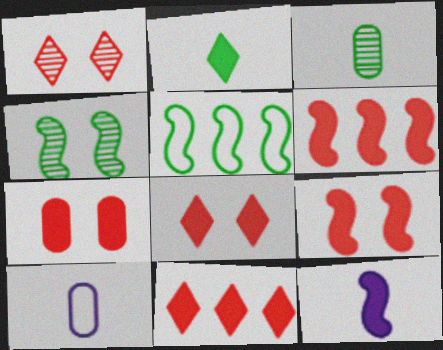[[4, 10, 11], 
[7, 8, 9]]